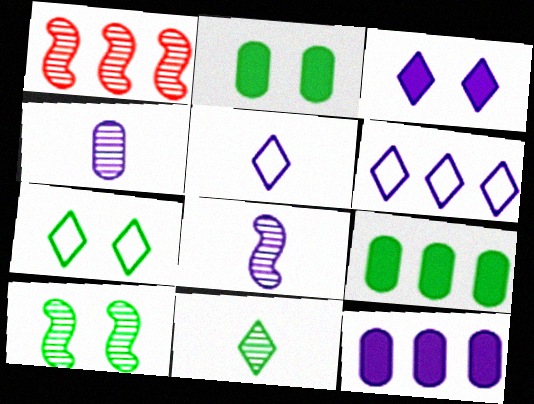[[1, 2, 5], 
[1, 6, 9], 
[1, 8, 10], 
[2, 7, 10]]